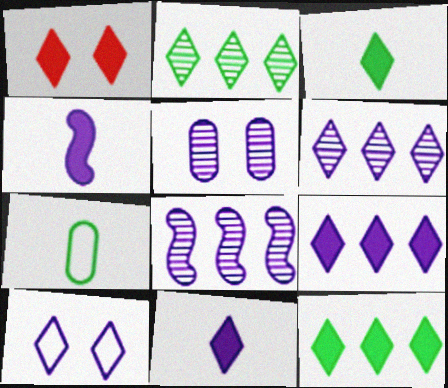[[1, 3, 9], 
[1, 7, 8], 
[1, 11, 12], 
[6, 10, 11]]